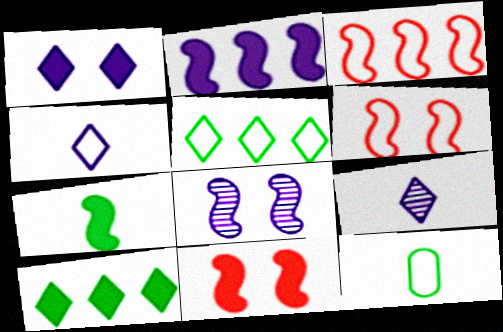[[2, 7, 11], 
[3, 7, 8]]